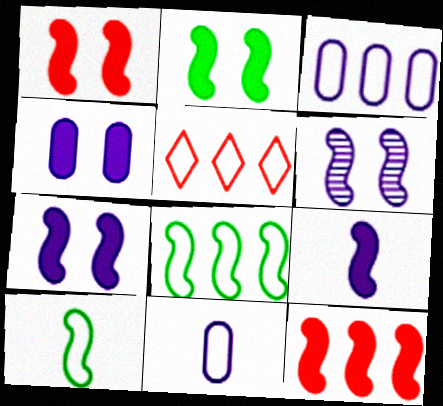[[1, 2, 7], 
[2, 9, 12], 
[3, 5, 8], 
[6, 10, 12]]